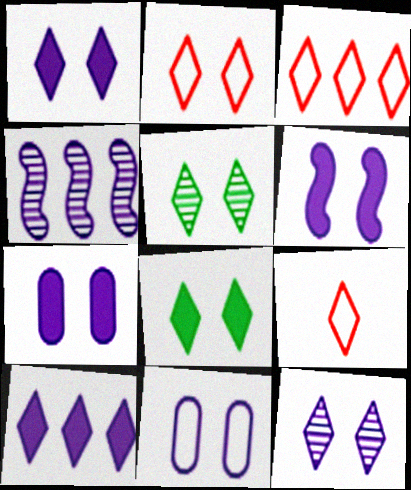[[1, 2, 5], 
[1, 6, 7], 
[2, 3, 9], 
[2, 8, 12], 
[5, 9, 10], 
[6, 11, 12]]